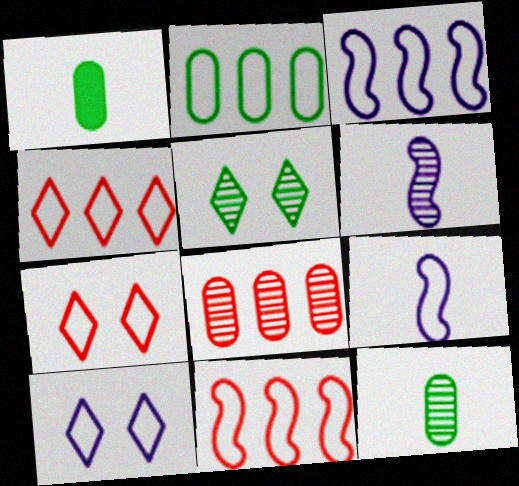[[2, 3, 4], 
[2, 7, 9], 
[5, 6, 8]]